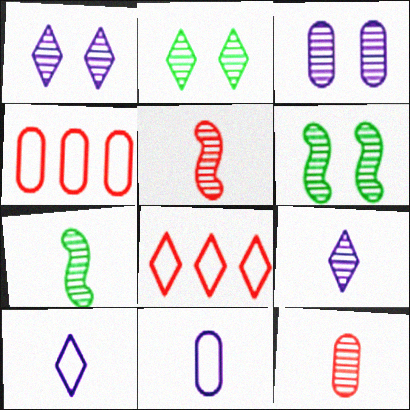[[7, 9, 12]]